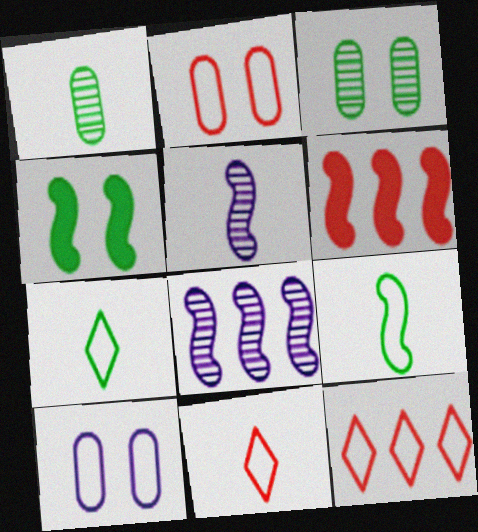[[9, 10, 12]]